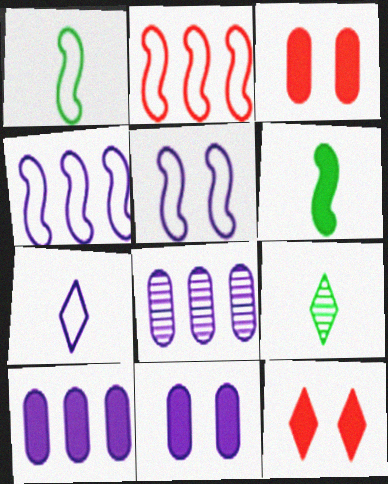[[1, 2, 5], 
[1, 8, 12], 
[2, 9, 11], 
[3, 4, 9], 
[6, 10, 12]]